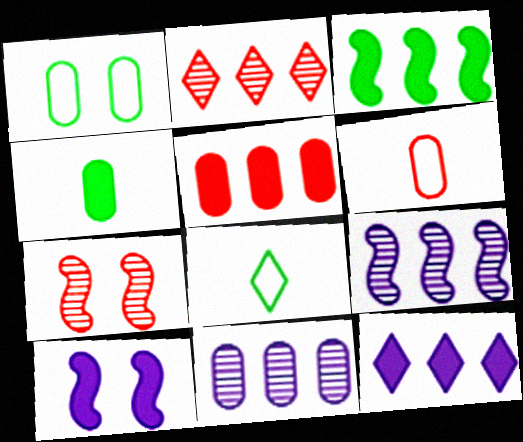[[3, 5, 12]]